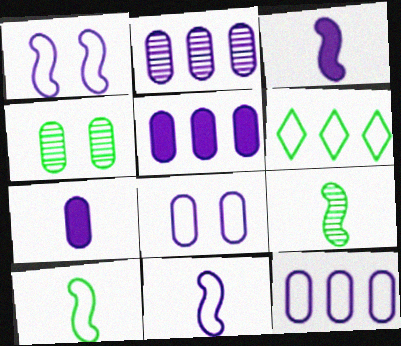[[2, 5, 12], 
[2, 7, 8]]